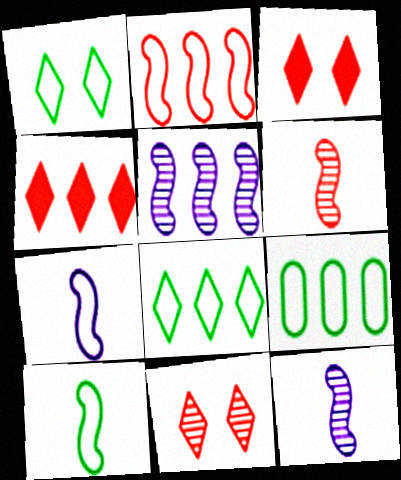[[1, 9, 10], 
[3, 9, 12], 
[4, 5, 9]]